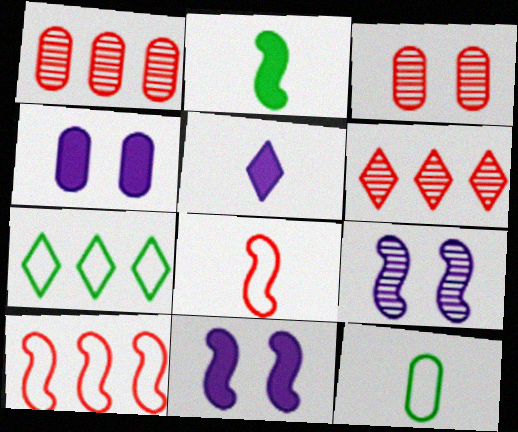[[1, 4, 12], 
[2, 9, 10], 
[6, 11, 12]]